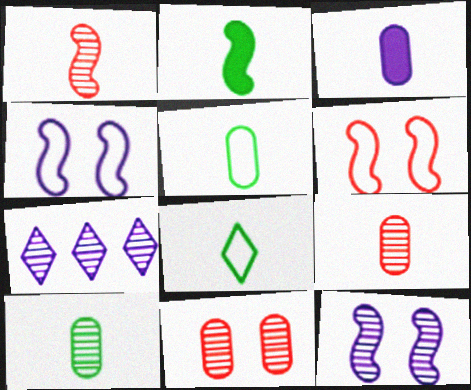[[1, 3, 8], 
[2, 8, 10], 
[3, 4, 7], 
[3, 5, 9]]